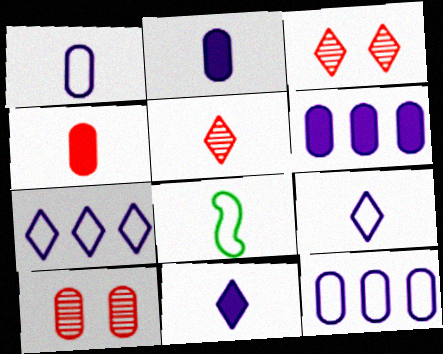[[2, 5, 8], 
[3, 6, 8]]